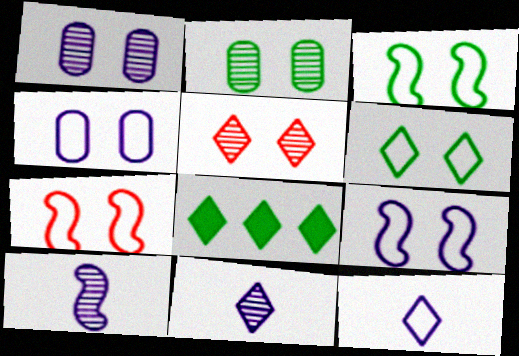[[3, 7, 9], 
[4, 6, 7], 
[5, 8, 12]]